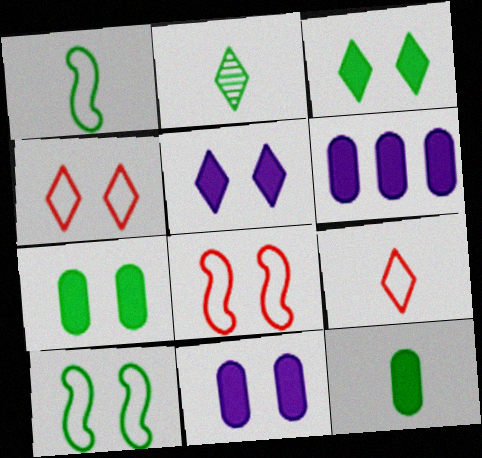[[1, 2, 12], 
[2, 6, 8]]